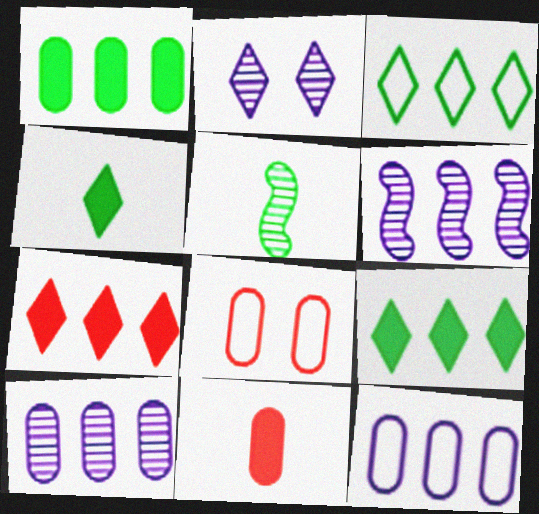[[4, 6, 8]]